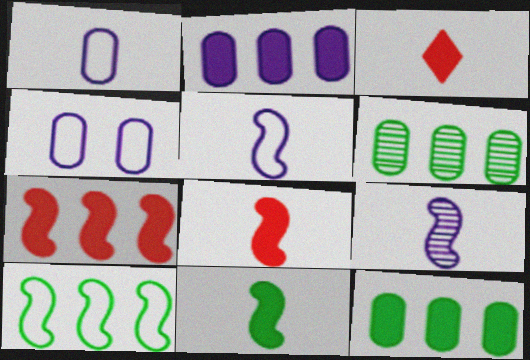[]